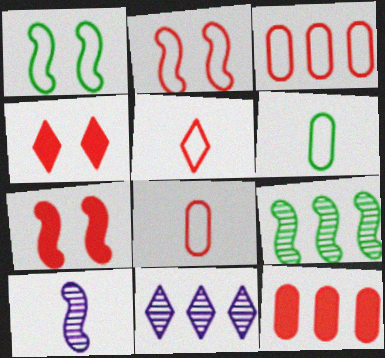[[2, 3, 5], 
[6, 7, 11]]